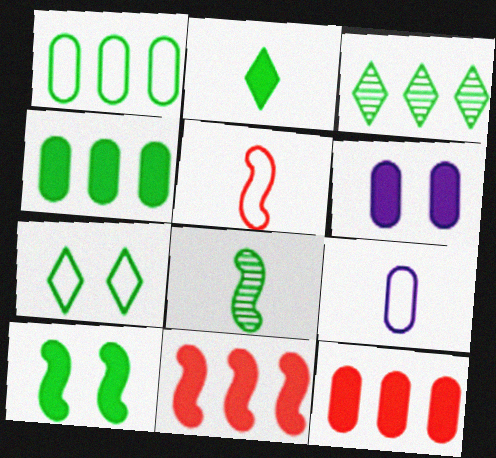[[2, 3, 7], 
[2, 4, 10], 
[2, 6, 11], 
[3, 5, 6], 
[4, 7, 8]]